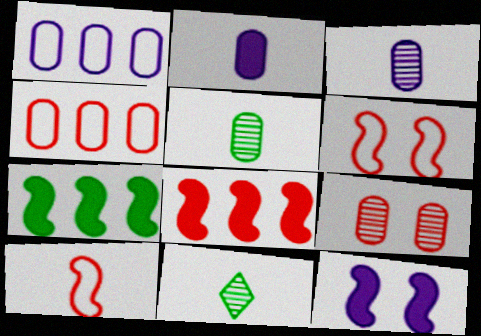[[2, 10, 11], 
[4, 11, 12]]